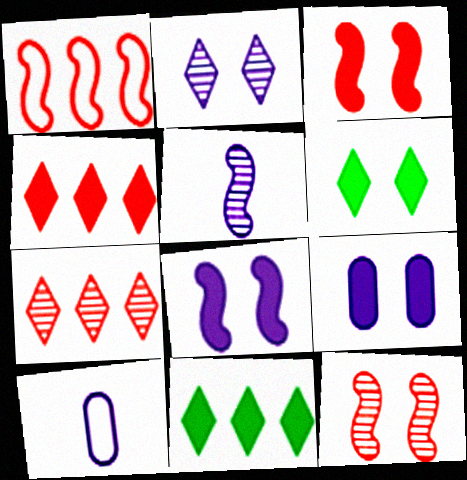[[3, 6, 9], 
[10, 11, 12]]